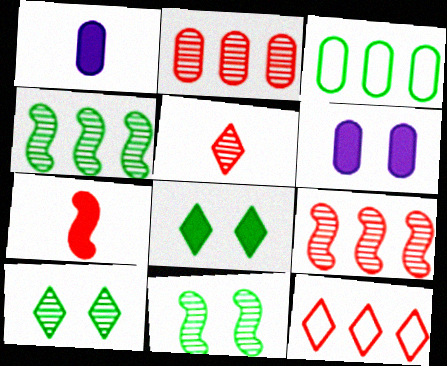[[1, 11, 12]]